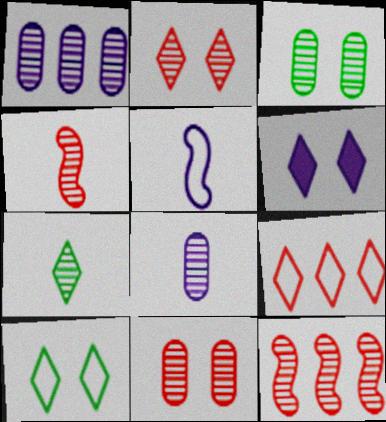[[1, 5, 6], 
[2, 6, 10], 
[4, 7, 8], 
[6, 7, 9]]